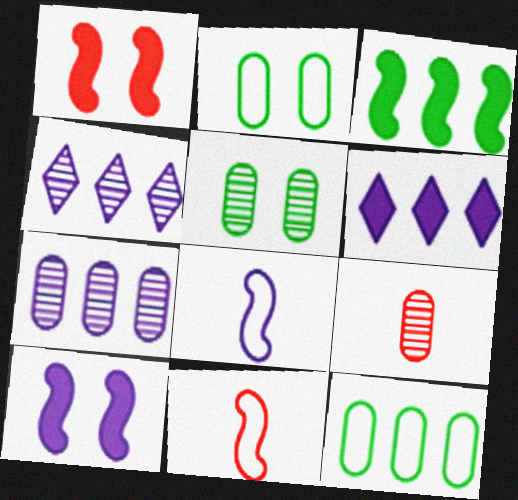[[5, 6, 11], 
[5, 7, 9]]